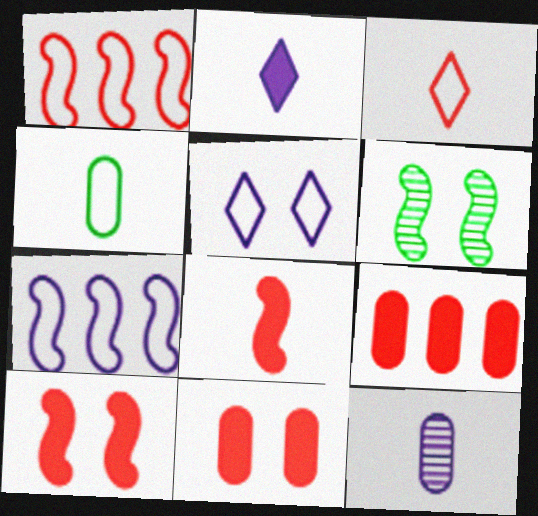[[1, 4, 5], 
[5, 6, 11], 
[6, 7, 8]]